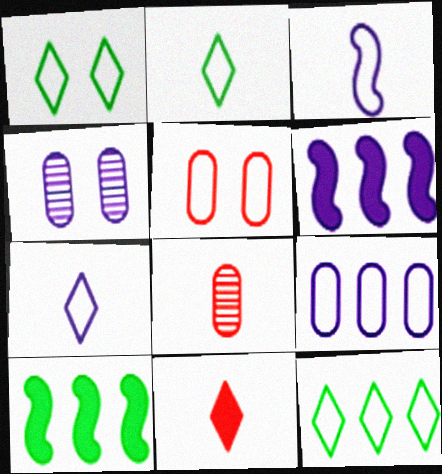[[1, 2, 12], 
[1, 6, 8], 
[3, 5, 12], 
[4, 6, 7]]